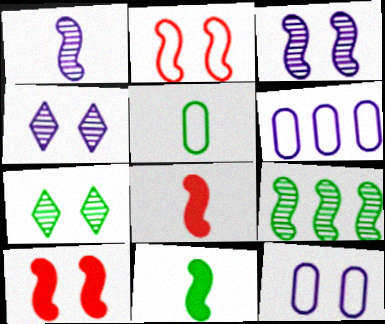[[6, 7, 8], 
[7, 10, 12]]